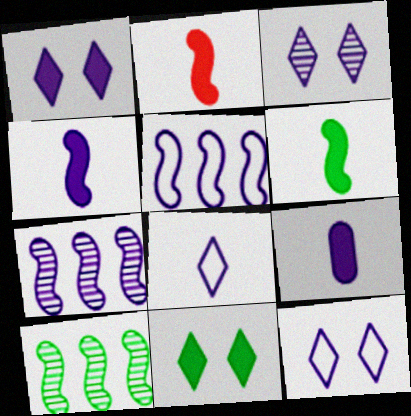[[1, 3, 12], 
[2, 4, 6], 
[3, 5, 9], 
[7, 9, 12]]